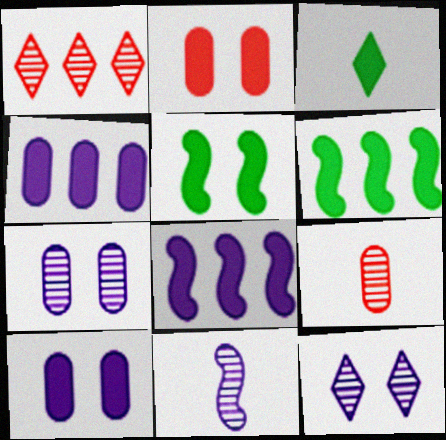[[2, 3, 8]]